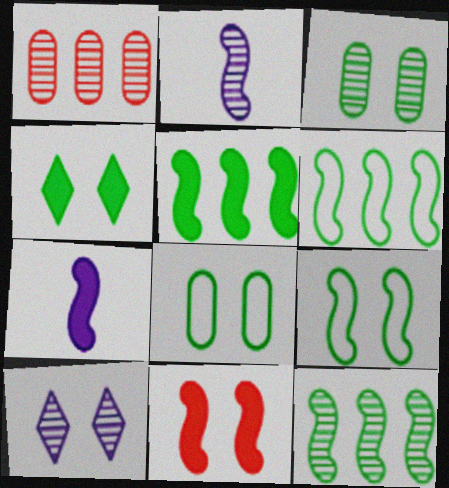[[2, 6, 11], 
[3, 4, 9], 
[5, 6, 12], 
[5, 7, 11], 
[8, 10, 11]]